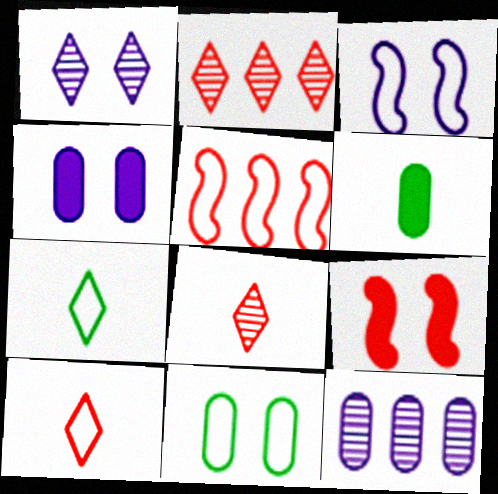[[1, 3, 4], 
[1, 5, 6], 
[1, 9, 11], 
[2, 3, 6], 
[7, 9, 12]]